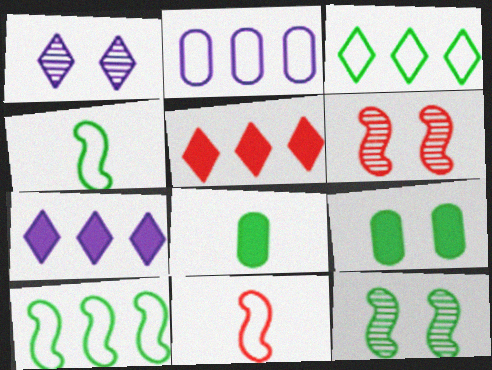[[3, 8, 12]]